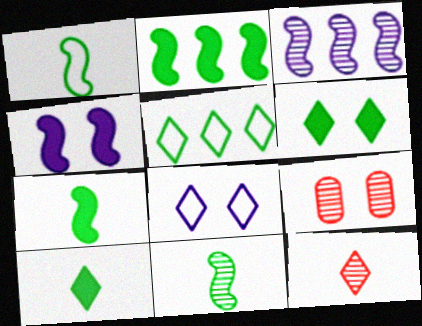[[1, 7, 11]]